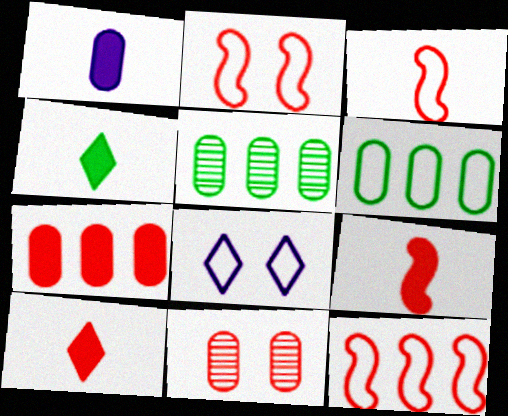[[1, 4, 9], 
[1, 6, 11], 
[2, 3, 12], 
[3, 6, 8], 
[5, 8, 9], 
[10, 11, 12]]